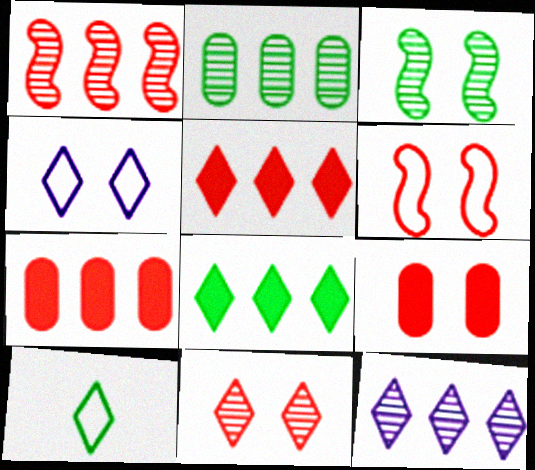[[1, 2, 12], 
[3, 4, 9], 
[6, 9, 11]]